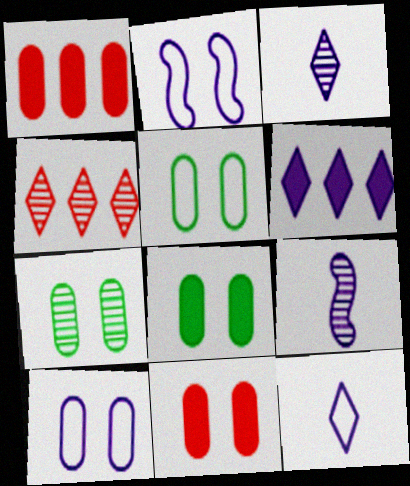[[4, 7, 9], 
[5, 7, 8], 
[6, 9, 10], 
[7, 10, 11]]